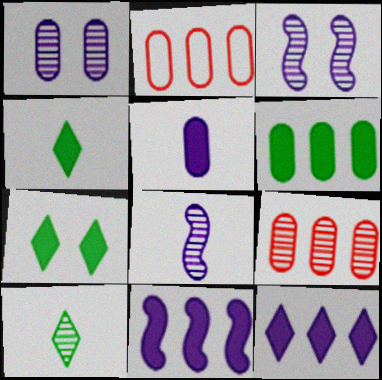[[2, 3, 4], 
[2, 7, 8], 
[3, 9, 10]]